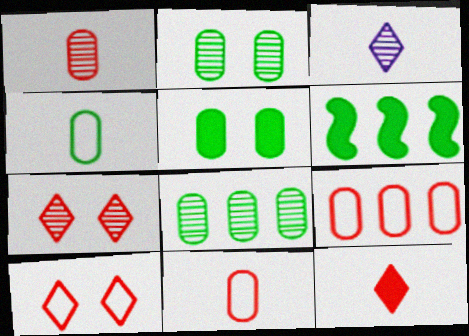[[4, 5, 8]]